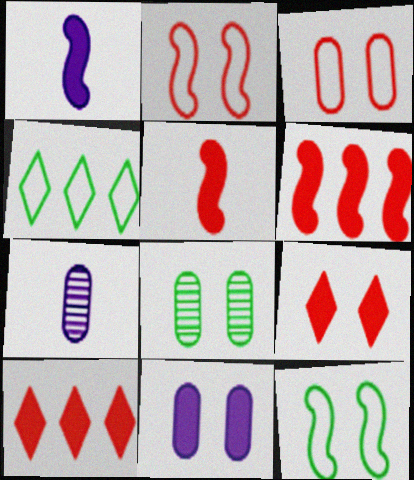[[3, 8, 11], 
[7, 10, 12]]